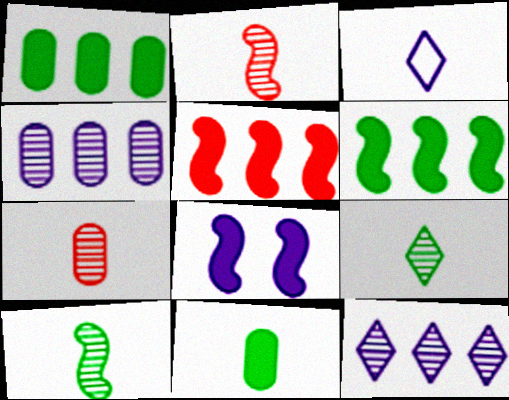[[2, 3, 11], 
[3, 4, 8]]